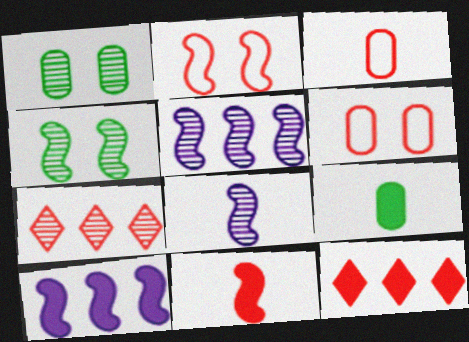[[1, 7, 8], 
[6, 7, 11]]